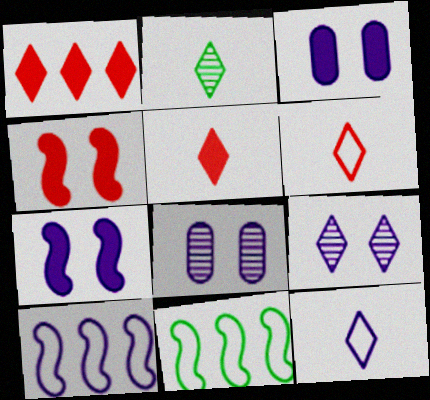[[2, 5, 12], 
[5, 8, 11]]